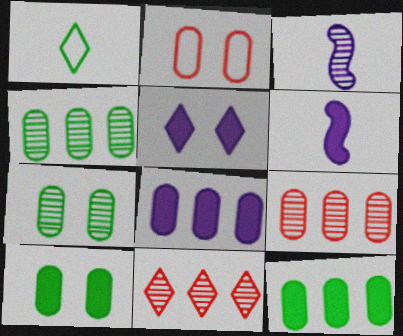[[1, 5, 11], 
[3, 7, 11], 
[5, 6, 8]]